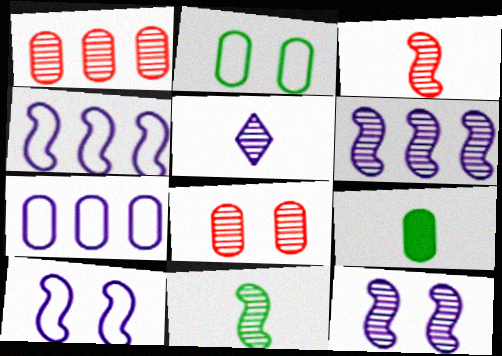[[7, 8, 9]]